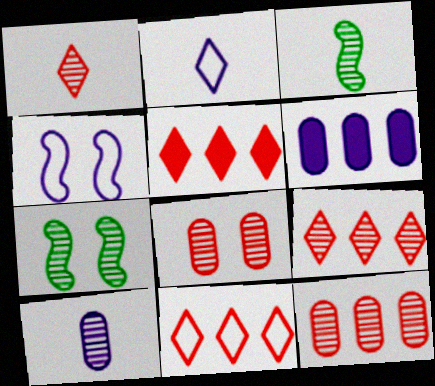[[1, 3, 10], 
[5, 9, 11], 
[7, 9, 10]]